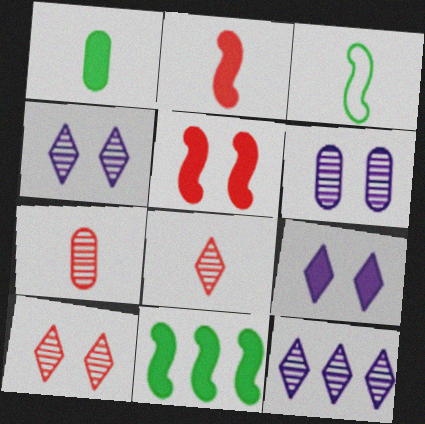[]